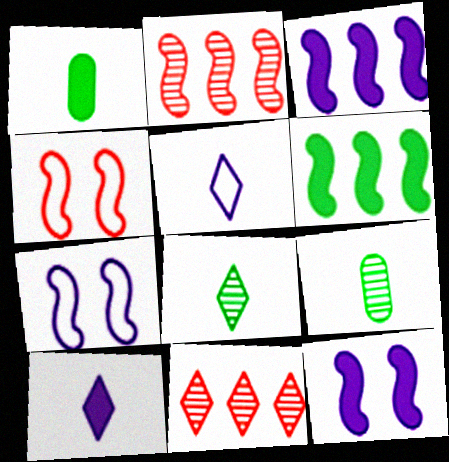[[1, 7, 11]]